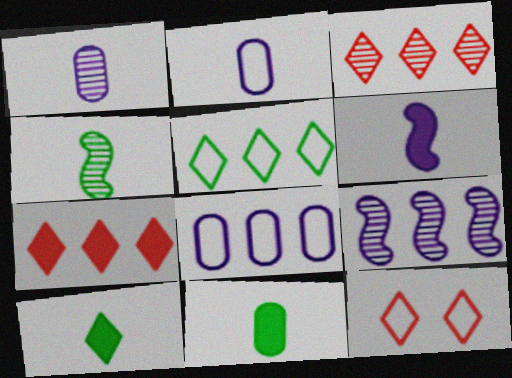[[9, 11, 12]]